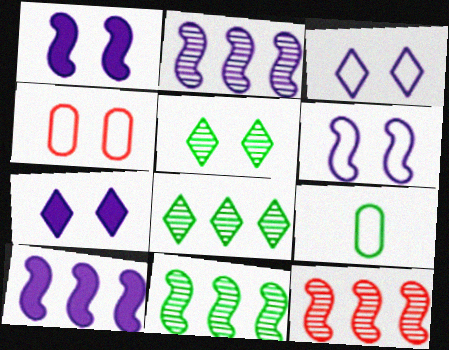[[1, 4, 5], 
[2, 11, 12], 
[7, 9, 12]]